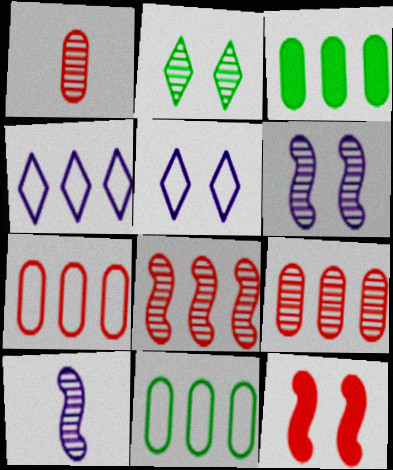[[2, 9, 10], 
[3, 4, 8]]